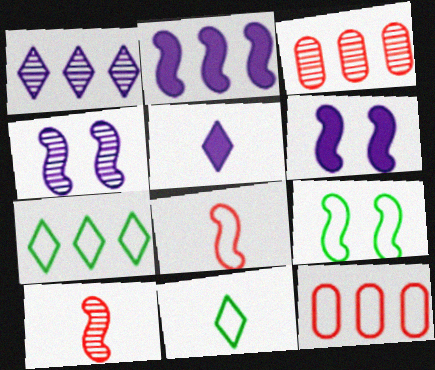[[2, 3, 7], 
[2, 9, 10], 
[3, 5, 9], 
[3, 6, 11]]